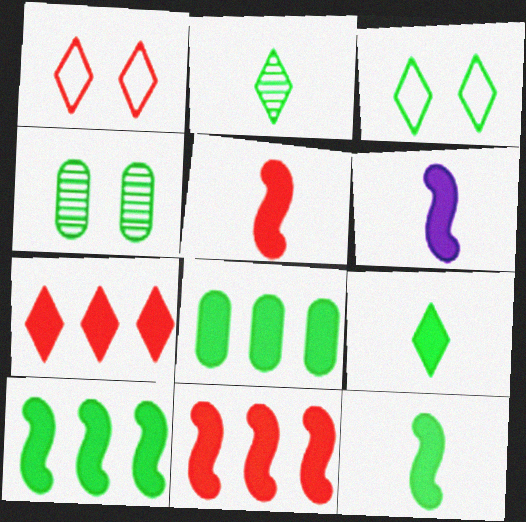[[5, 6, 12]]